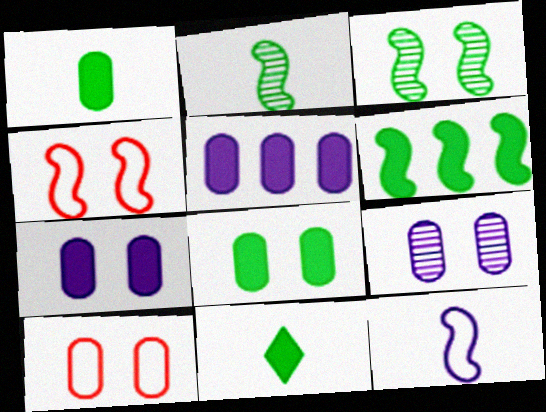[[6, 8, 11], 
[8, 9, 10]]